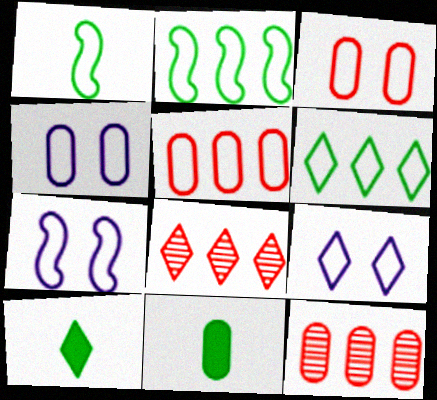[[1, 5, 9], 
[4, 7, 9], 
[4, 11, 12], 
[7, 8, 11], 
[7, 10, 12], 
[8, 9, 10]]